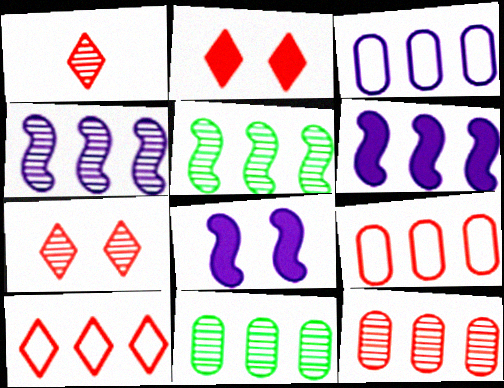[[1, 2, 10], 
[6, 10, 11]]